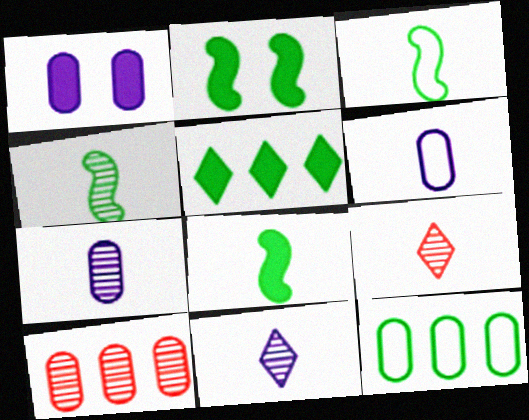[[3, 4, 8], 
[4, 7, 9], 
[6, 8, 9]]